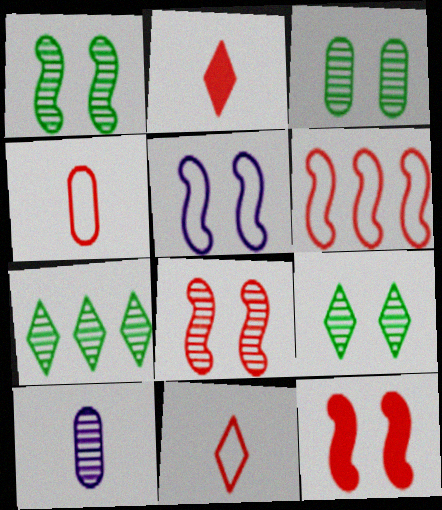[[1, 3, 9], 
[1, 5, 12], 
[7, 8, 10]]